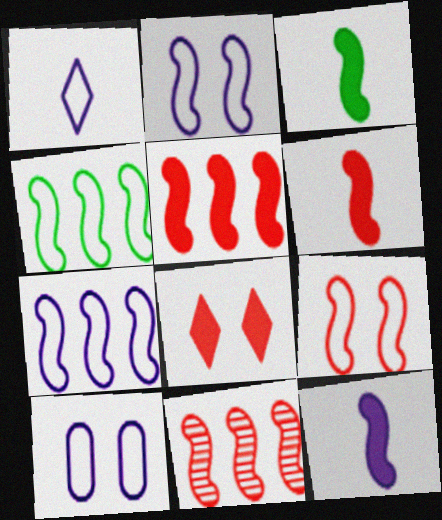[[1, 7, 10], 
[2, 3, 11], 
[3, 6, 12], 
[6, 9, 11]]